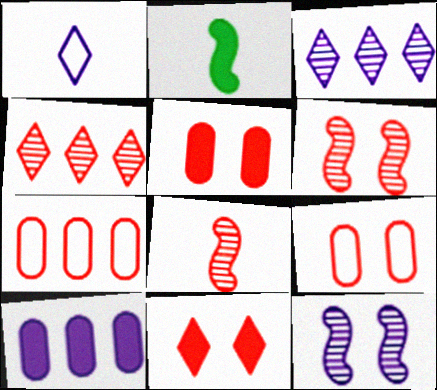[[1, 10, 12], 
[2, 3, 9], 
[2, 10, 11], 
[6, 9, 11], 
[7, 8, 11]]